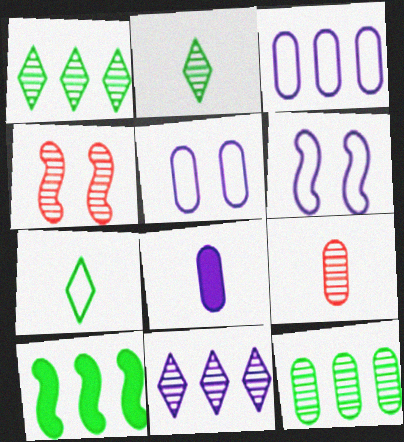[[6, 8, 11]]